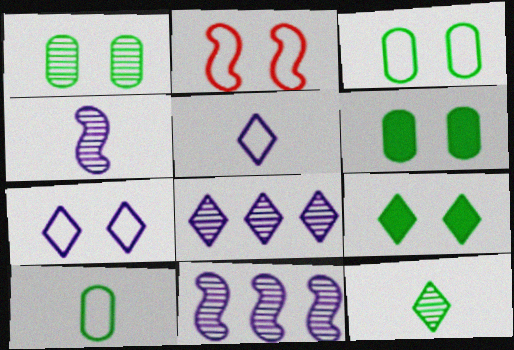[[1, 3, 6], 
[2, 3, 7]]